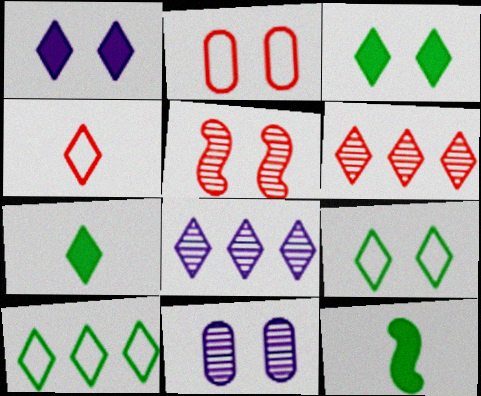[[2, 8, 12], 
[3, 4, 8]]